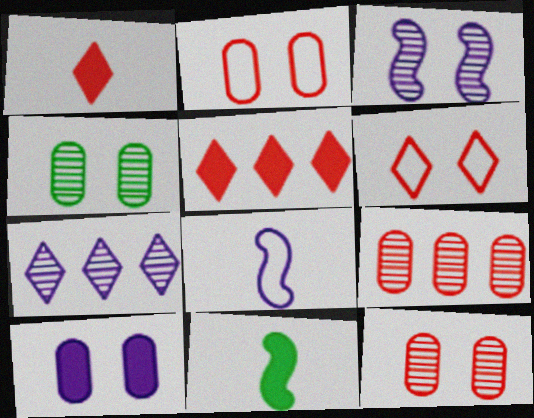[[2, 4, 10], 
[2, 7, 11], 
[4, 5, 8], 
[5, 10, 11], 
[7, 8, 10]]